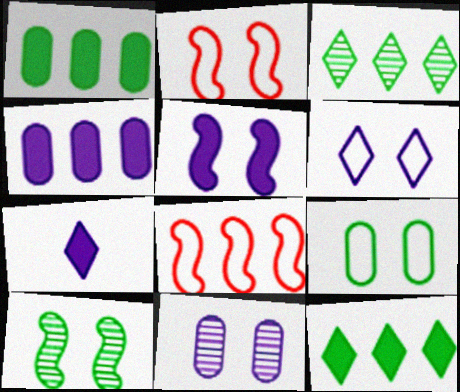[[2, 5, 10], 
[2, 6, 9], 
[3, 4, 8], 
[4, 5, 7], 
[5, 6, 11]]